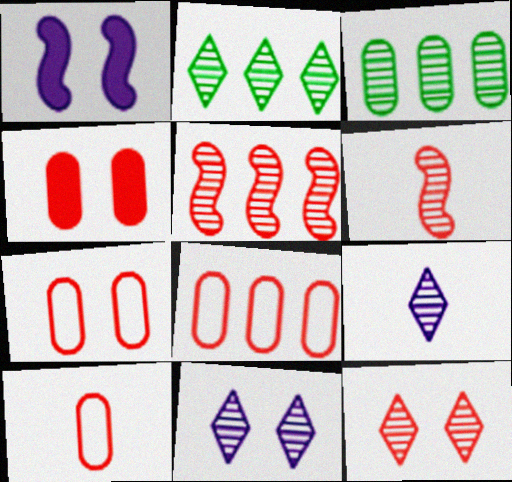[[1, 2, 10], 
[2, 9, 12], 
[3, 6, 11], 
[7, 8, 10]]